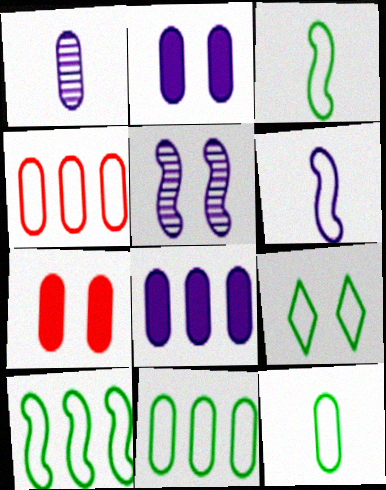[[1, 7, 11], 
[3, 9, 11], 
[4, 6, 9], 
[5, 7, 9], 
[9, 10, 12]]